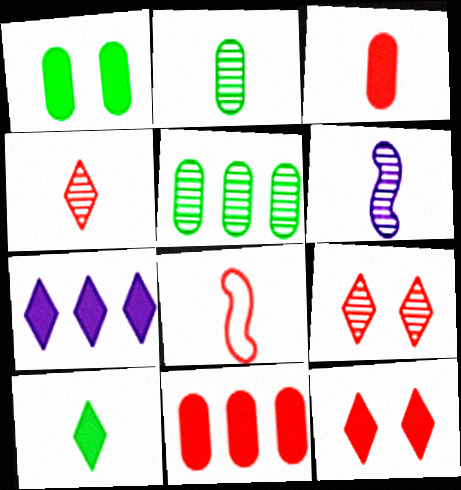[[2, 4, 6], 
[3, 4, 8], 
[5, 6, 9], 
[7, 10, 12], 
[8, 9, 11]]